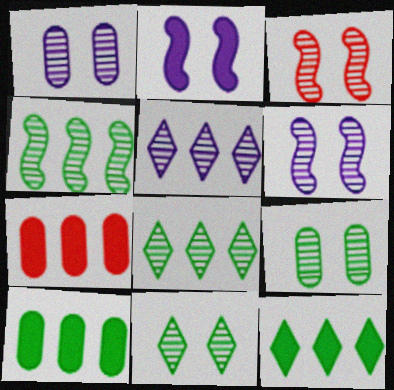[[1, 3, 11]]